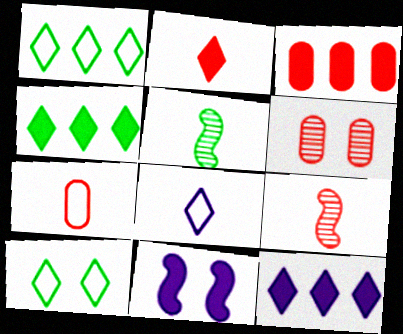[[2, 7, 9], 
[3, 6, 7], 
[6, 10, 11]]